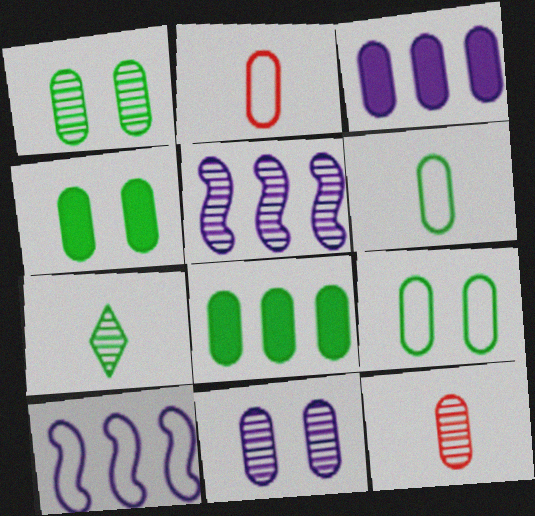[[1, 2, 3], 
[1, 4, 9], 
[1, 6, 8], 
[2, 8, 11], 
[3, 9, 12]]